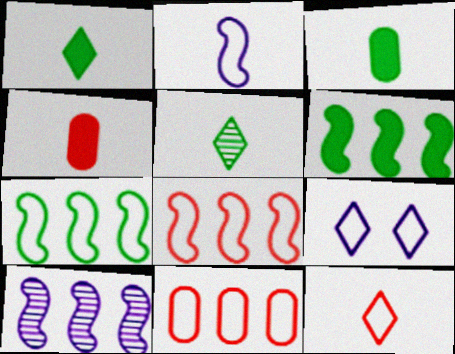[[2, 4, 5], 
[6, 8, 10]]